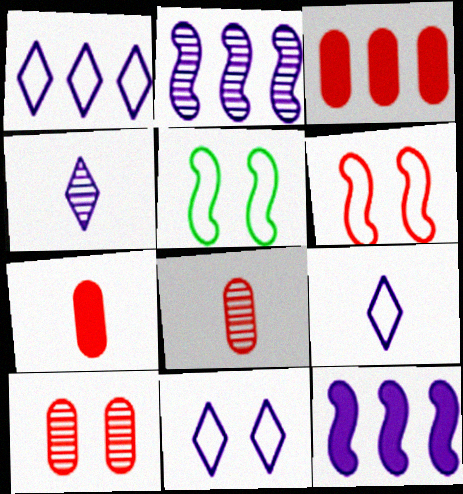[[1, 9, 11], 
[3, 4, 5]]